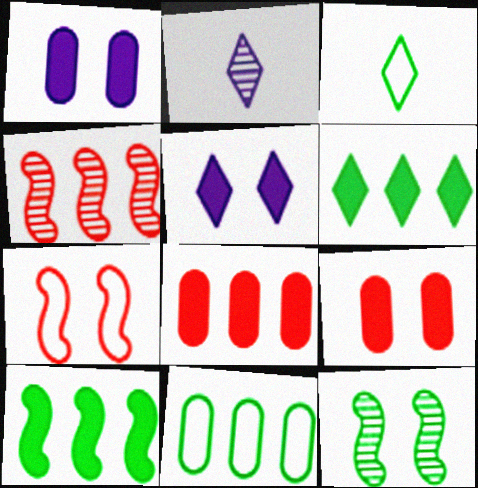[[1, 3, 4]]